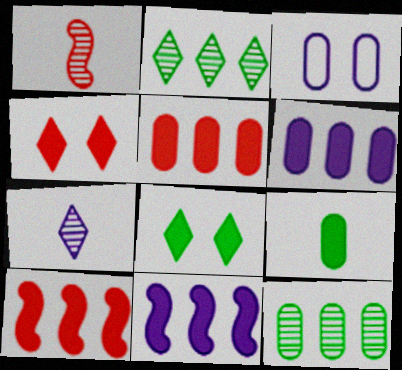[[3, 7, 11], 
[4, 9, 11]]